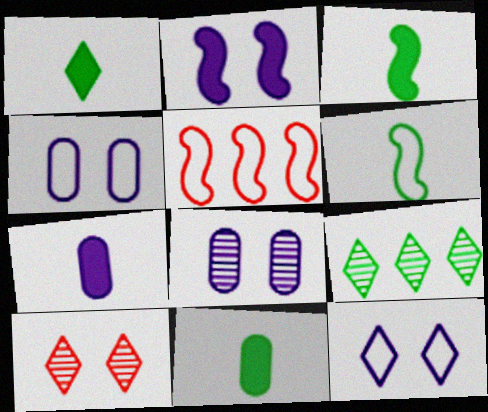[[1, 3, 11], 
[1, 5, 8], 
[2, 8, 12]]